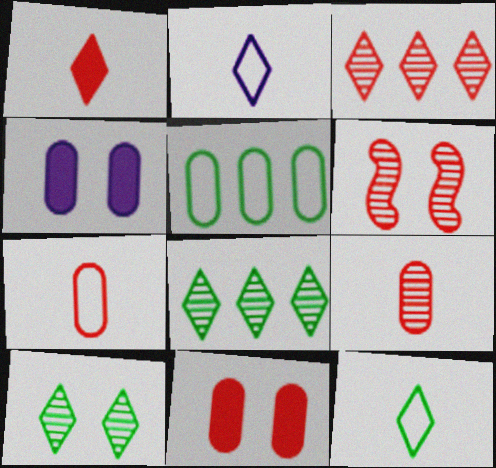[[3, 6, 9], 
[4, 5, 9]]